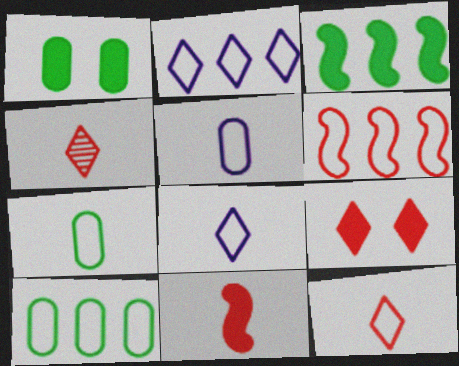[[2, 6, 10]]